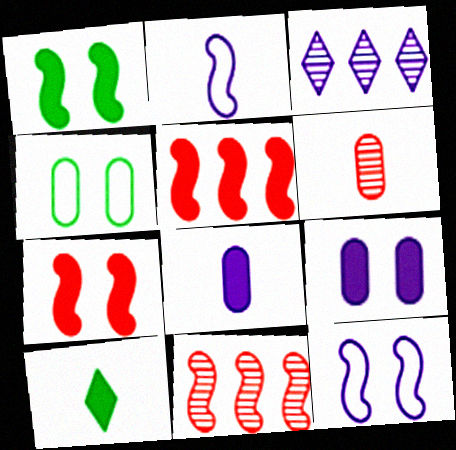[[1, 2, 11], 
[2, 3, 9], 
[2, 6, 10], 
[3, 8, 12], 
[5, 9, 10]]